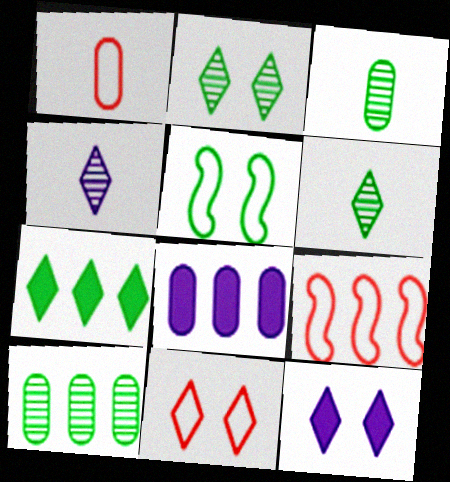[[1, 9, 11], 
[2, 11, 12], 
[3, 5, 7], 
[3, 9, 12], 
[4, 7, 11]]